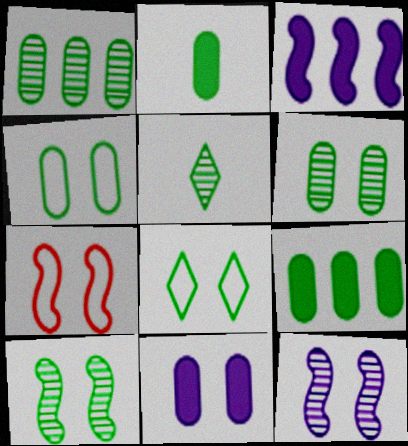[[1, 2, 4], 
[1, 5, 10]]